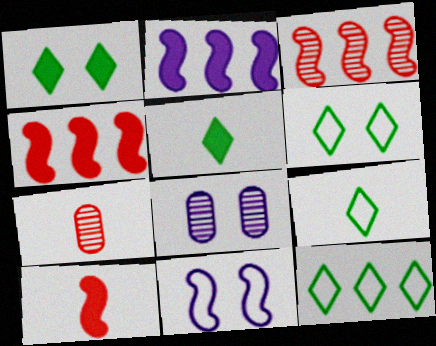[[2, 6, 7], 
[4, 8, 9], 
[6, 9, 12], 
[8, 10, 12]]